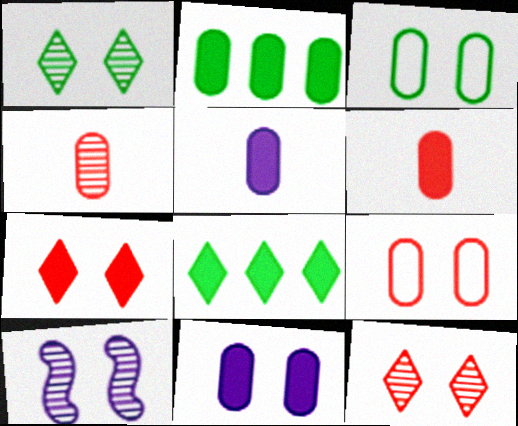[[2, 6, 11], 
[3, 7, 10]]